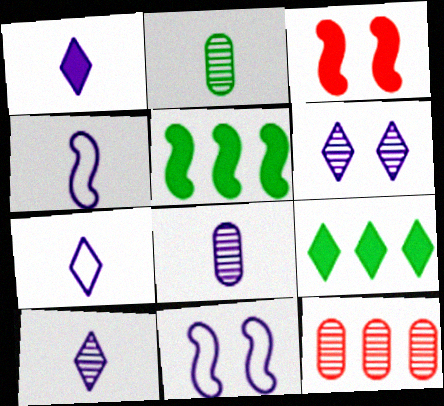[[1, 4, 8], 
[1, 7, 10]]